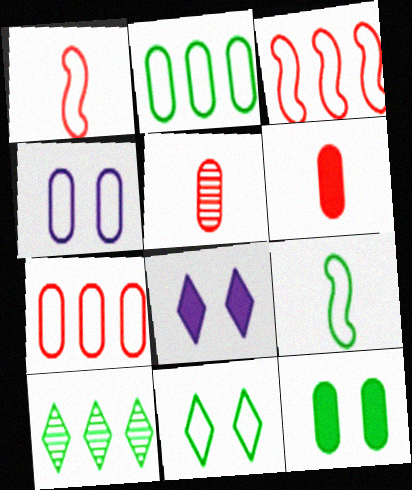[[2, 9, 11], 
[9, 10, 12]]